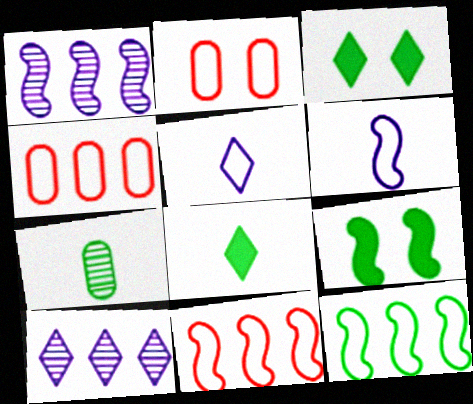[[1, 2, 8], 
[2, 5, 12], 
[3, 7, 12]]